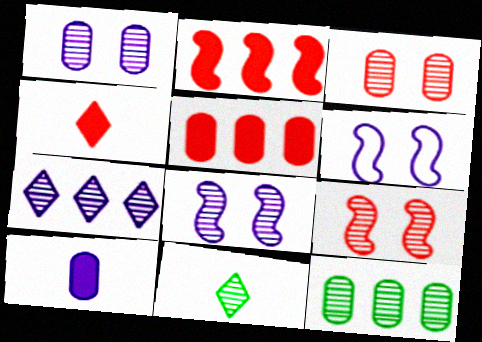[[4, 6, 12], 
[5, 6, 11], 
[6, 7, 10]]